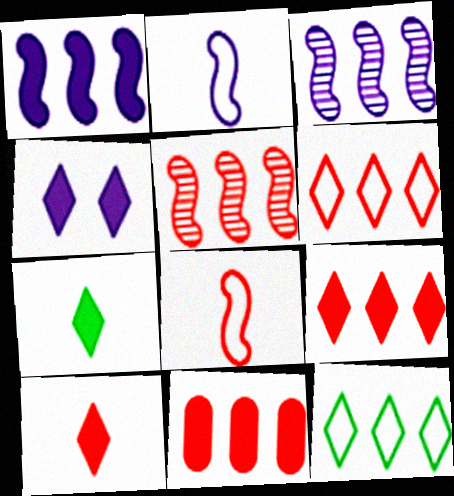[[3, 11, 12], 
[4, 7, 9], 
[5, 6, 11]]